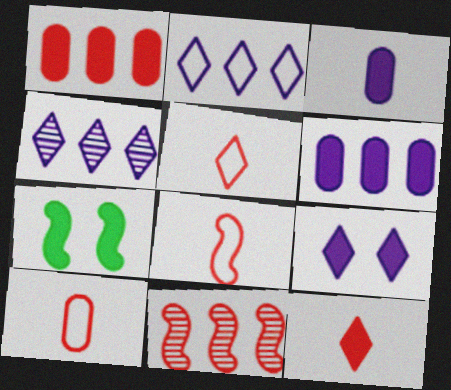[[4, 7, 10], 
[5, 8, 10], 
[6, 7, 12]]